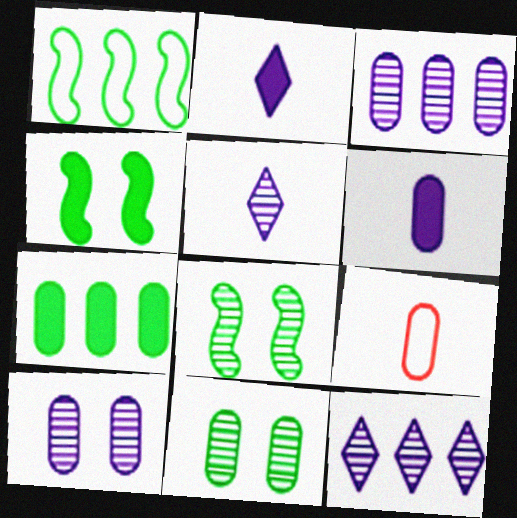[[4, 9, 12], 
[7, 9, 10]]